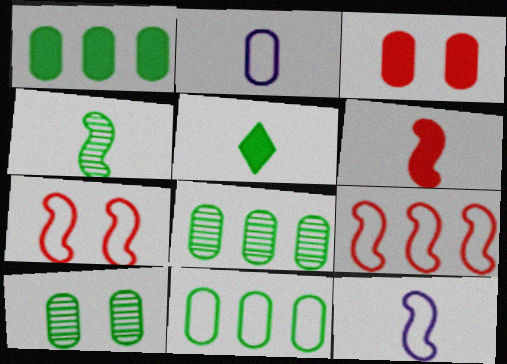[[1, 8, 11], 
[2, 3, 8], 
[4, 6, 12]]